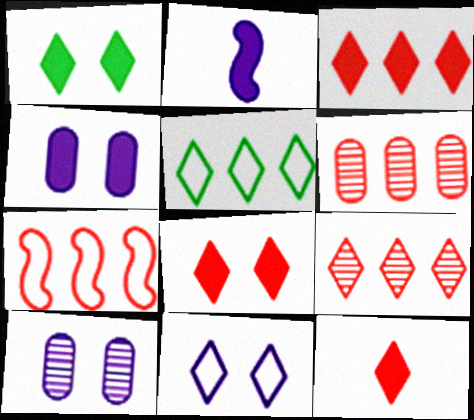[[3, 6, 7], 
[3, 8, 12]]